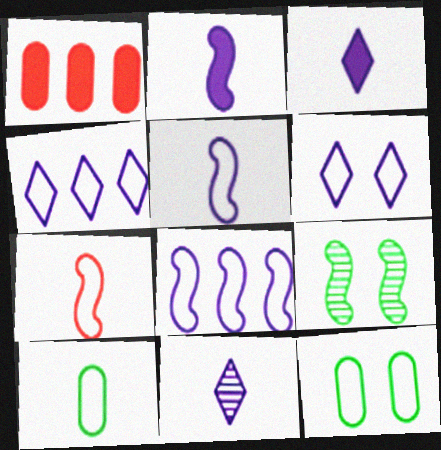[[4, 7, 12]]